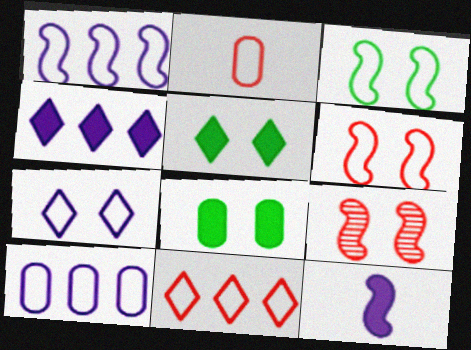[[2, 6, 11], 
[7, 8, 9]]